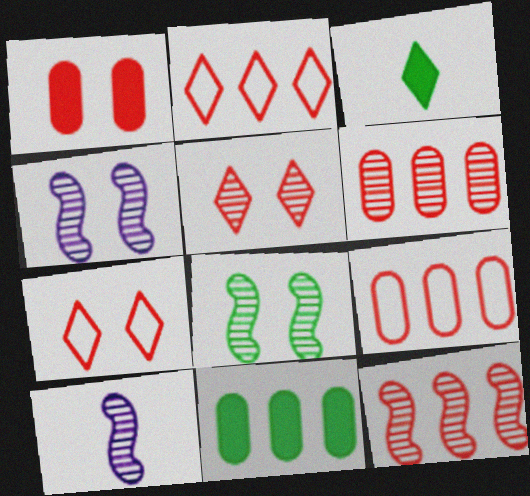[[3, 4, 9], 
[7, 10, 11], 
[8, 10, 12]]